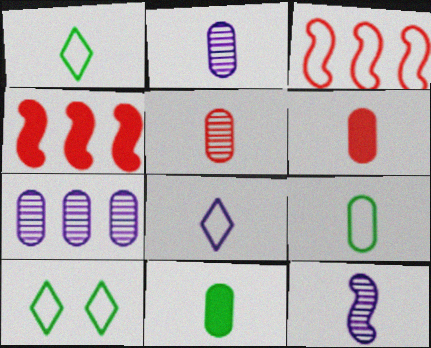[[1, 6, 12], 
[2, 4, 10], 
[2, 6, 9]]